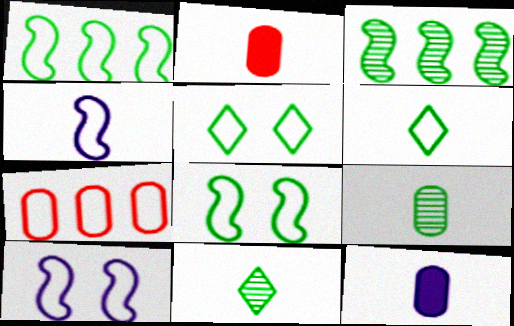[[2, 4, 11], 
[4, 5, 7], 
[6, 7, 10]]